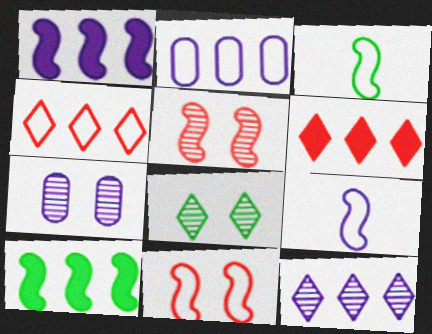[[1, 2, 12], 
[1, 3, 5], 
[3, 6, 7], 
[5, 7, 8], 
[5, 9, 10]]